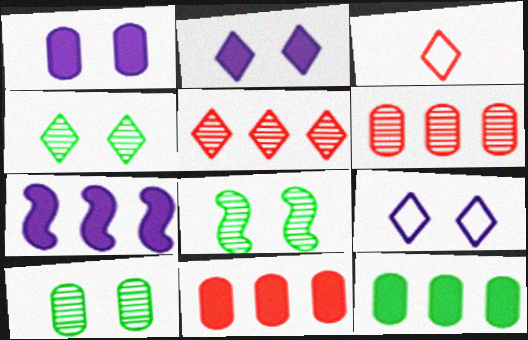[[3, 7, 10], 
[4, 8, 10]]